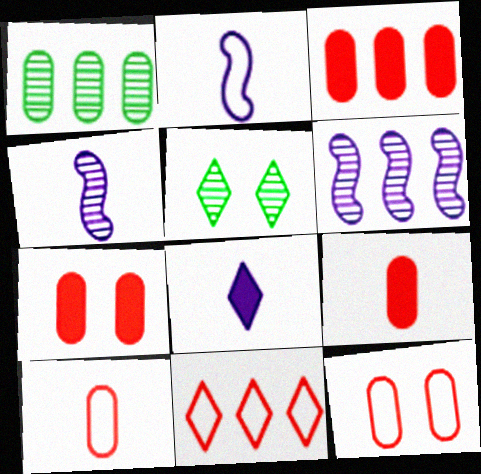[[2, 3, 5], 
[3, 7, 9], 
[5, 8, 11]]